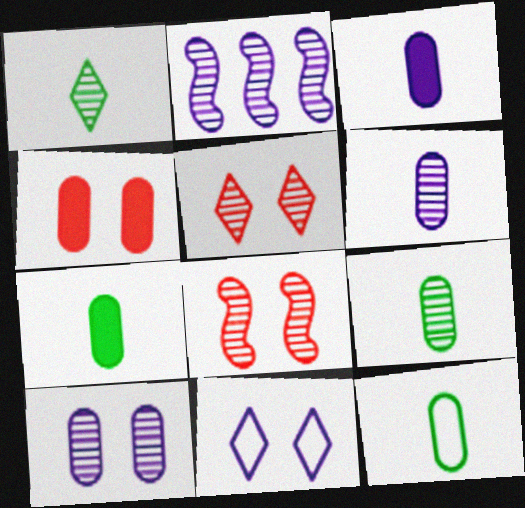[[2, 3, 11], 
[2, 5, 9], 
[7, 9, 12]]